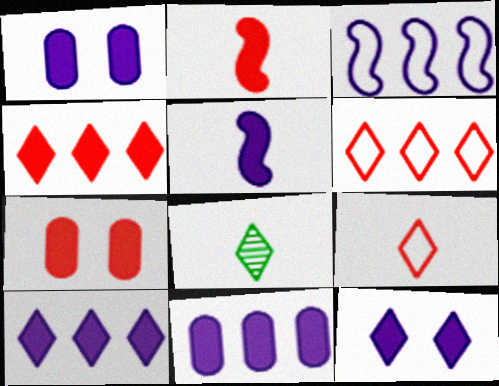[[1, 5, 10], 
[2, 4, 7], 
[3, 7, 8], 
[5, 11, 12], 
[6, 8, 12]]